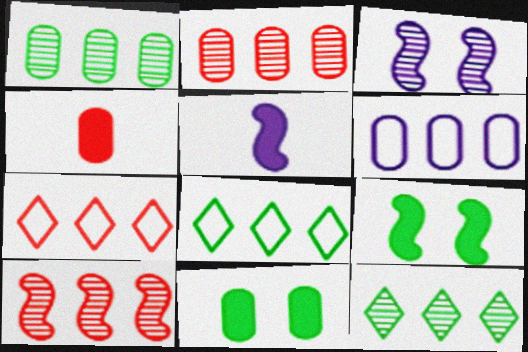[[3, 4, 8]]